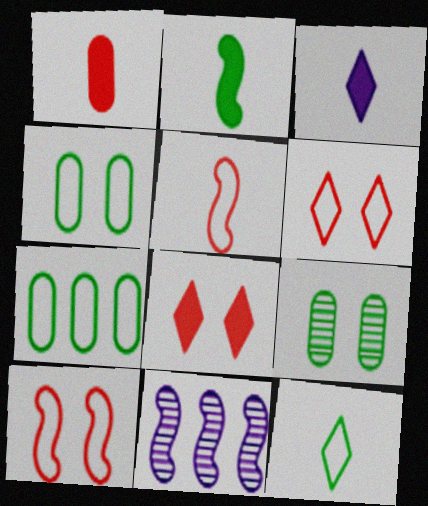[[1, 2, 3], 
[2, 10, 11]]